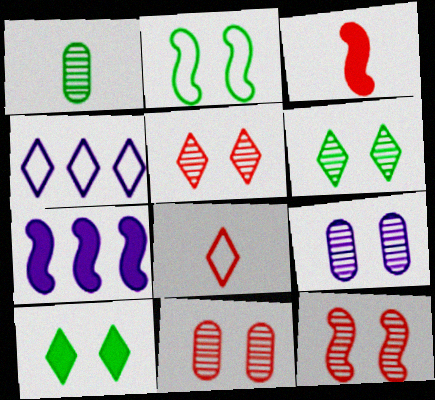[[5, 11, 12], 
[6, 9, 12]]